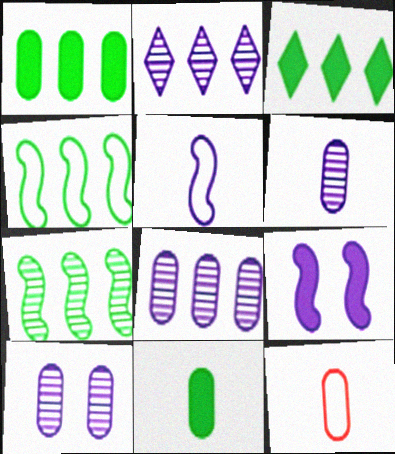[[1, 10, 12], 
[6, 8, 10], 
[6, 11, 12]]